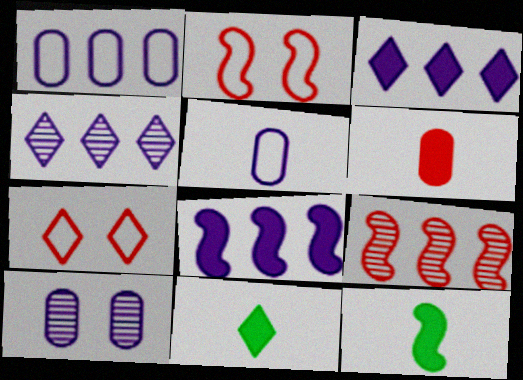[[1, 4, 8], 
[4, 7, 11], 
[6, 7, 9]]